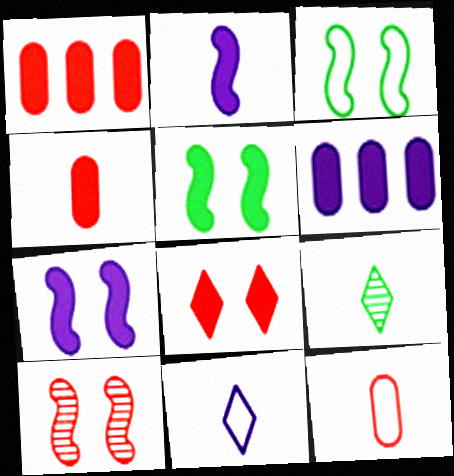[[2, 9, 12], 
[3, 7, 10]]